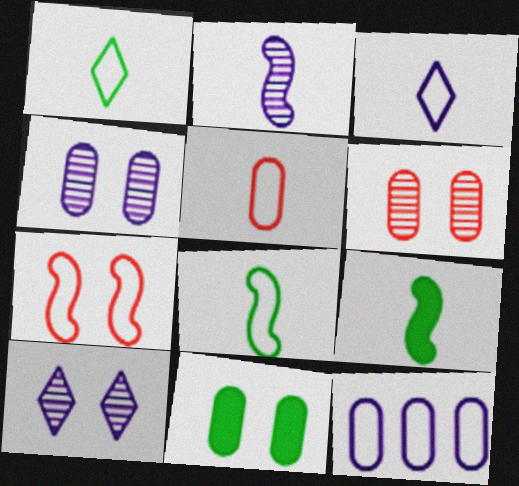[[1, 7, 12], 
[3, 5, 8], 
[7, 10, 11]]